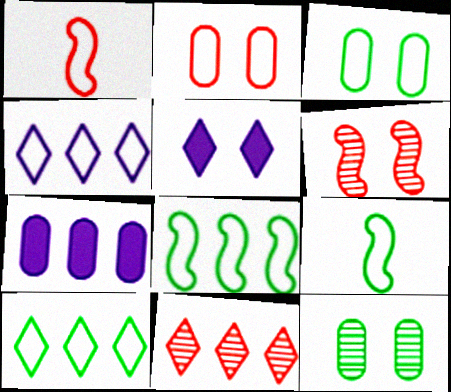[[1, 3, 4], 
[2, 4, 9], 
[3, 5, 6], 
[3, 9, 10], 
[7, 8, 11]]